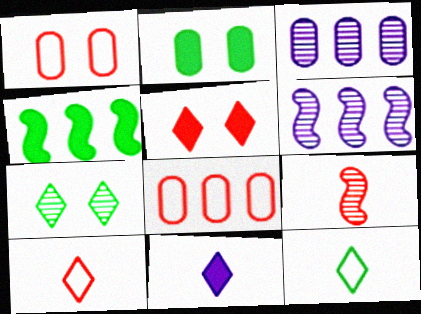[[2, 6, 10], 
[3, 7, 9], 
[5, 8, 9]]